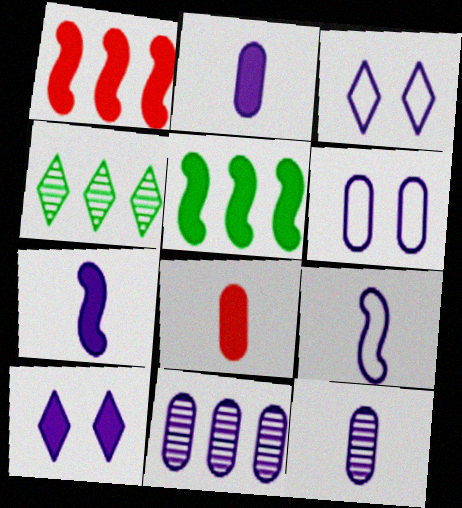[[2, 6, 11], 
[3, 7, 11], 
[5, 8, 10], 
[9, 10, 11]]